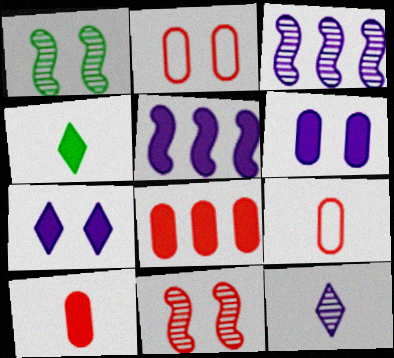[[1, 2, 7], 
[2, 3, 4]]